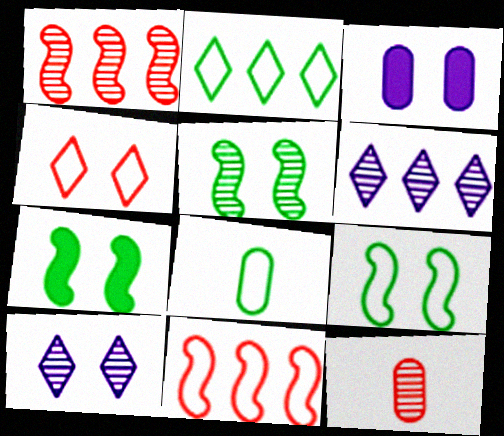[[2, 8, 9], 
[3, 4, 5], 
[5, 6, 12], 
[5, 7, 9]]